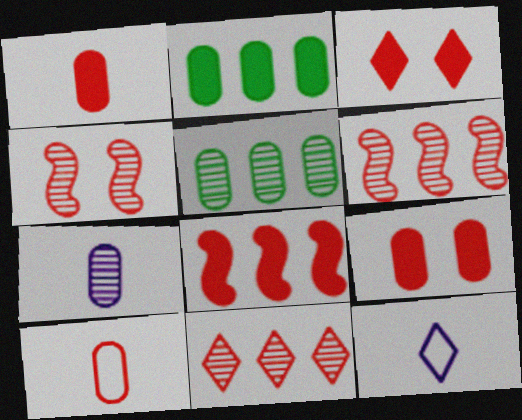[[1, 3, 8], 
[2, 4, 12], 
[3, 6, 10]]